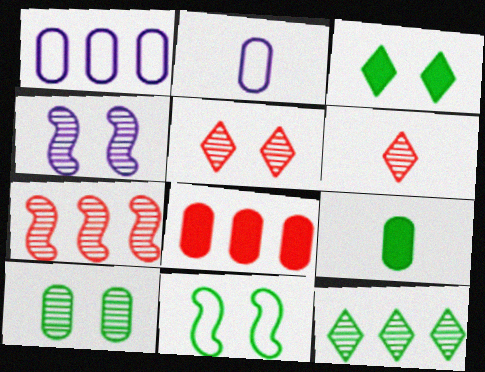[[2, 3, 7], 
[2, 8, 10], 
[3, 10, 11], 
[4, 5, 10], 
[9, 11, 12]]